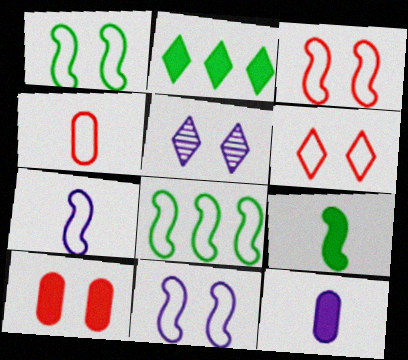[[1, 3, 11], 
[1, 5, 10], 
[3, 7, 8]]